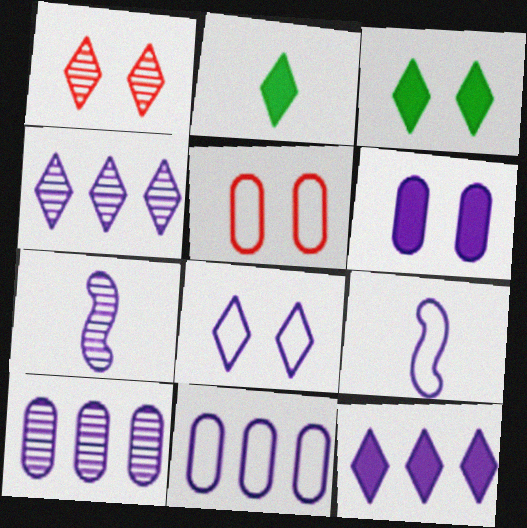[[1, 3, 8], 
[4, 6, 9], 
[8, 9, 11]]